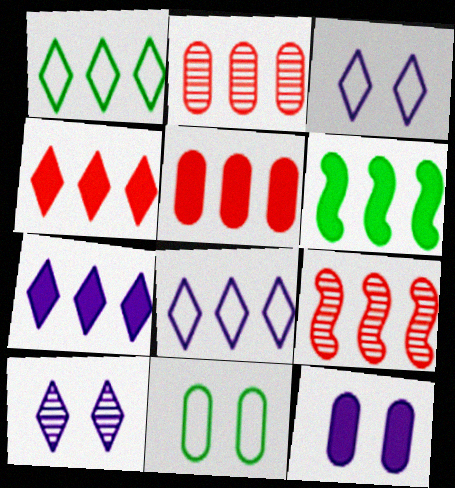[[2, 6, 8], 
[5, 6, 7]]